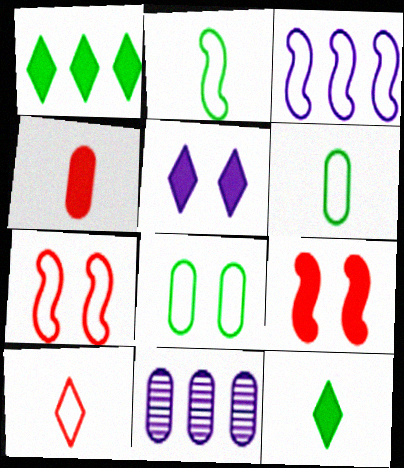[[2, 3, 7], 
[3, 8, 10], 
[4, 8, 11], 
[7, 11, 12]]